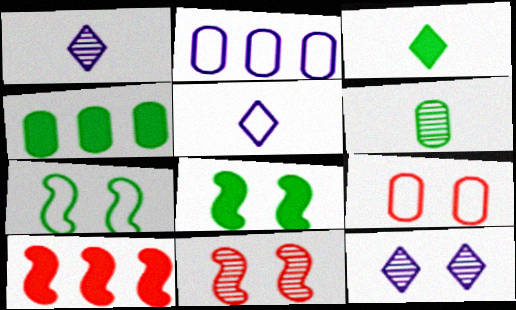[[2, 3, 11], 
[3, 4, 8], 
[4, 5, 11], 
[8, 9, 12]]